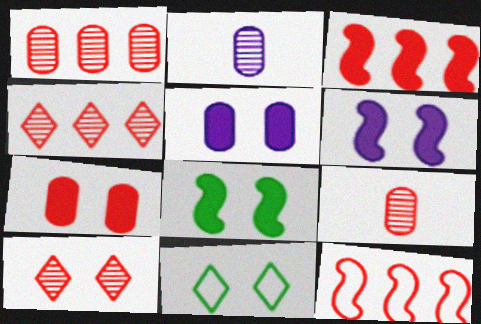[[2, 3, 11]]